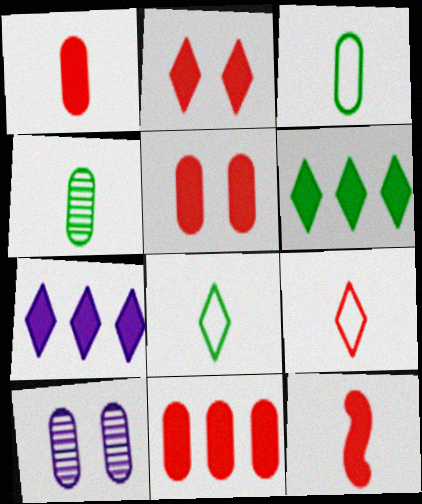[[1, 5, 11], 
[2, 11, 12], 
[3, 10, 11]]